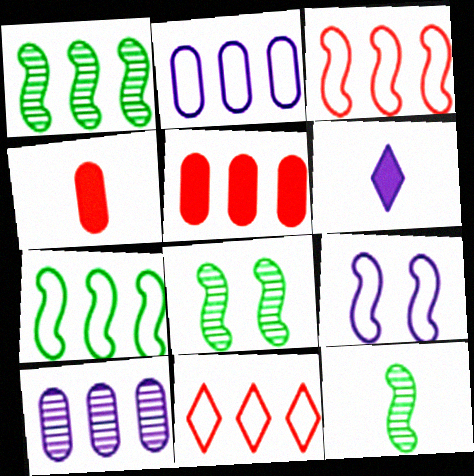[[1, 8, 12], 
[2, 7, 11], 
[6, 9, 10]]